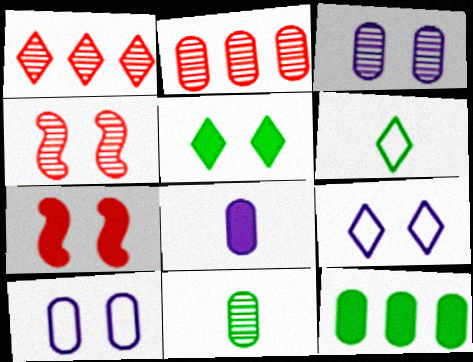[[2, 3, 11], 
[4, 5, 10]]